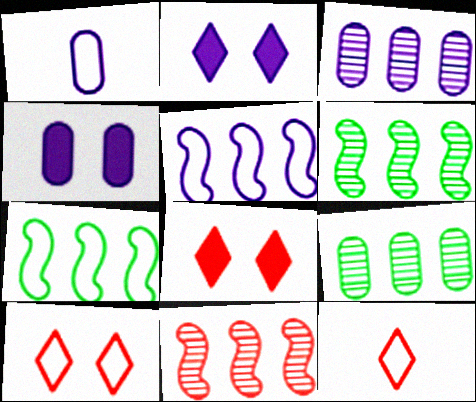[[1, 3, 4], 
[1, 6, 8], 
[1, 7, 10], 
[4, 6, 12]]